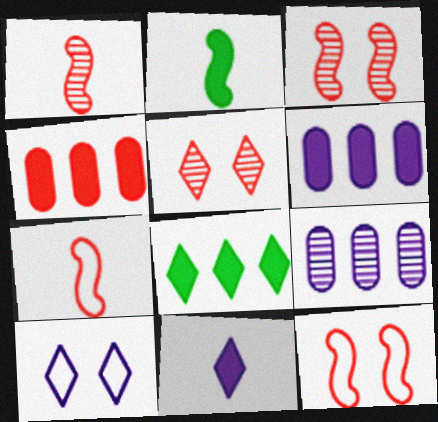[[4, 5, 7]]